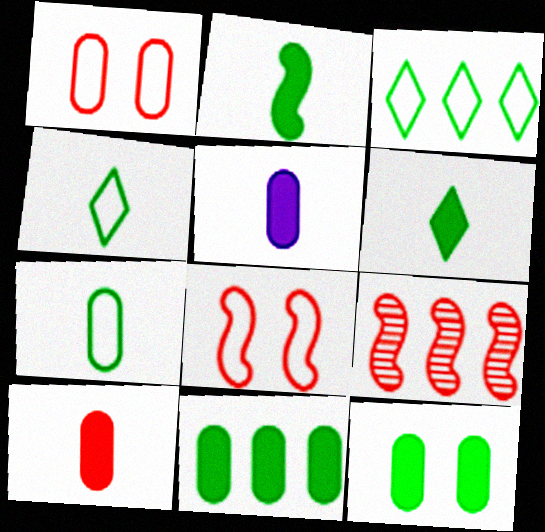[]